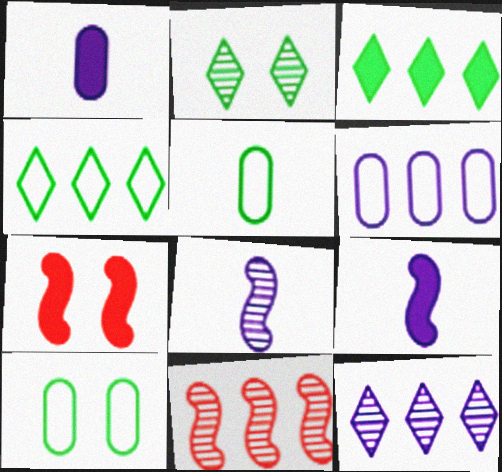[[1, 3, 7], 
[3, 6, 11], 
[5, 7, 12]]